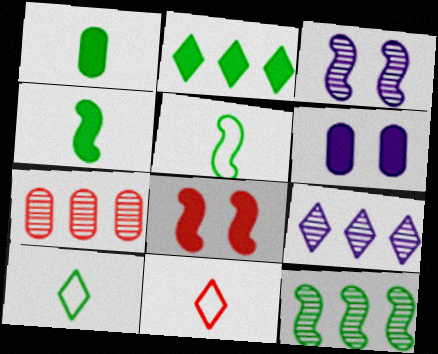[[6, 11, 12], 
[7, 8, 11], 
[7, 9, 12]]